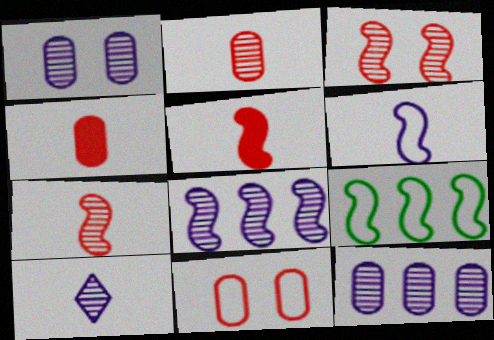[[1, 8, 10]]